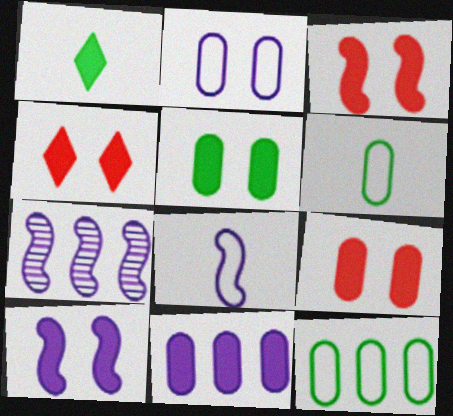[[1, 3, 11], 
[3, 4, 9], 
[4, 5, 10], 
[4, 6, 7], 
[7, 8, 10]]